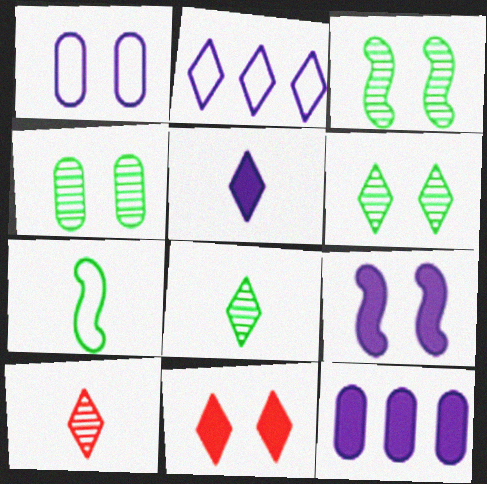[[1, 3, 11], 
[2, 8, 11], 
[3, 4, 6], 
[5, 9, 12]]